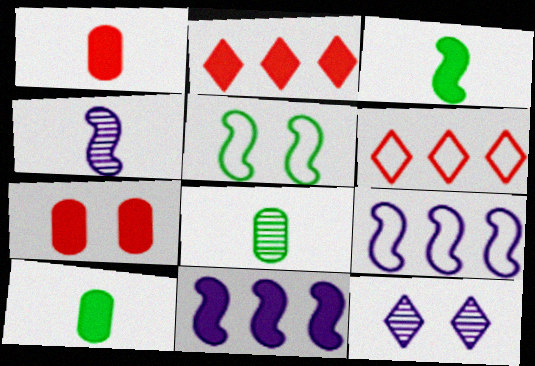[[5, 7, 12]]